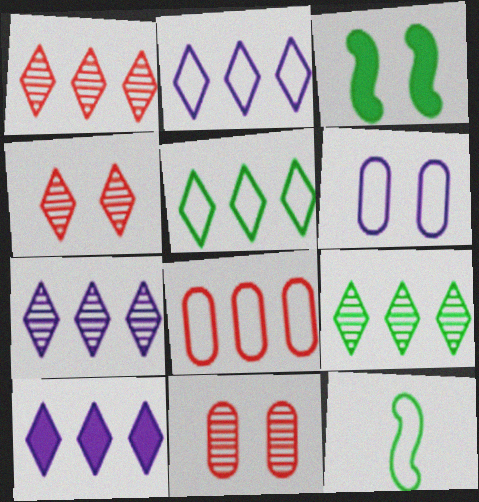[[1, 5, 10], 
[1, 7, 9], 
[2, 7, 10], 
[3, 4, 6], 
[10, 11, 12]]